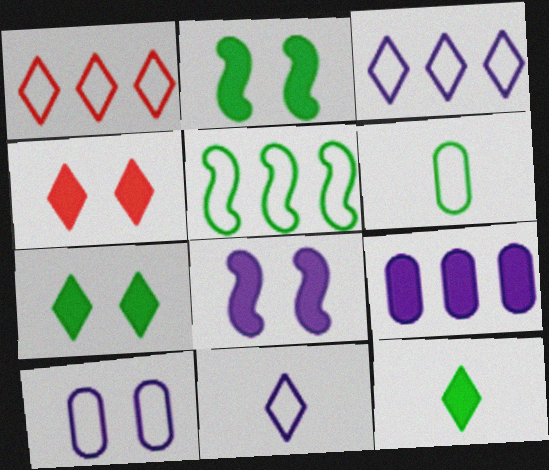[]